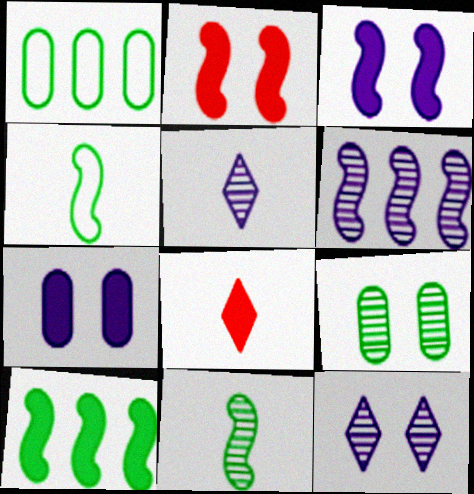[[1, 2, 5], 
[2, 4, 6], 
[7, 8, 10]]